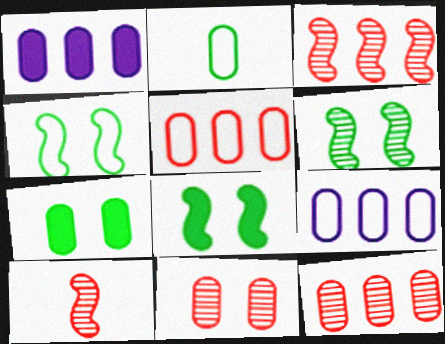[[1, 2, 11], 
[4, 6, 8]]